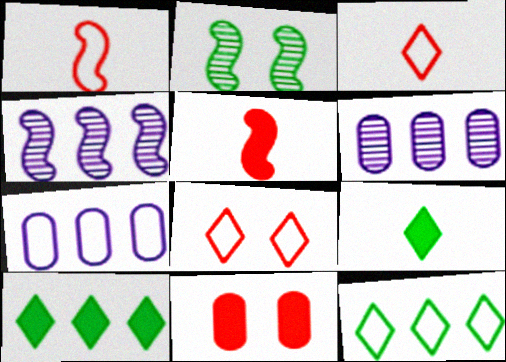[]